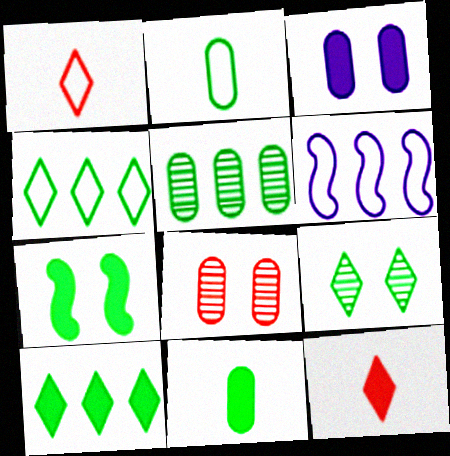[[7, 10, 11]]